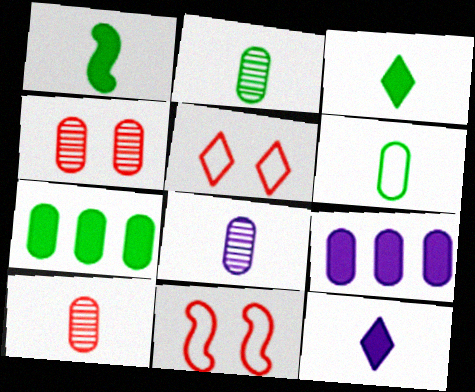[[2, 8, 10], 
[4, 6, 9]]